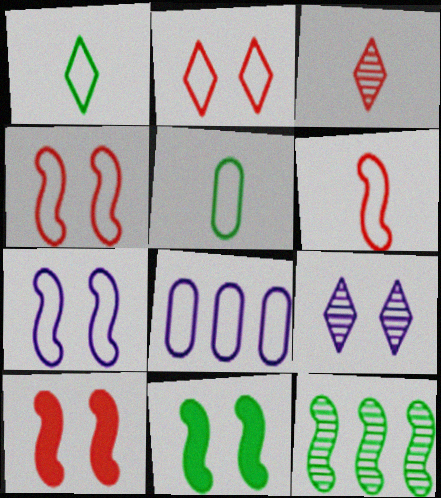[[1, 4, 8], 
[3, 8, 11]]